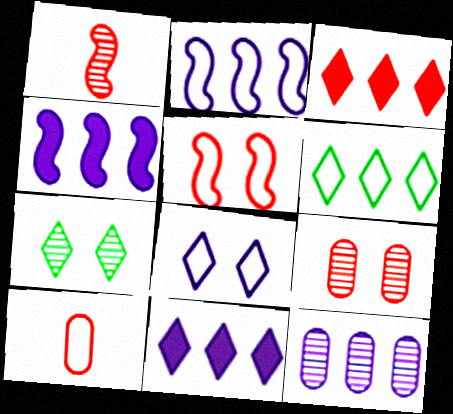[[1, 7, 12], 
[2, 11, 12], 
[4, 7, 10]]